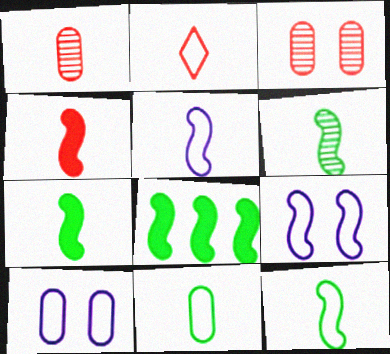[[1, 2, 4], 
[2, 5, 11], 
[4, 5, 6], 
[6, 7, 12]]